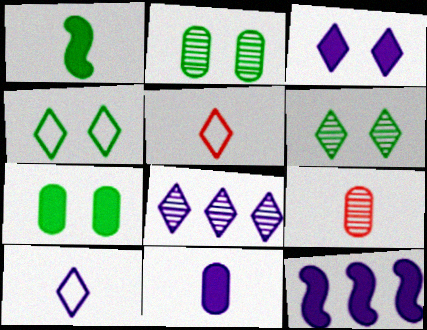[[1, 9, 10], 
[2, 5, 12], 
[3, 8, 10], 
[3, 11, 12], 
[4, 9, 12]]